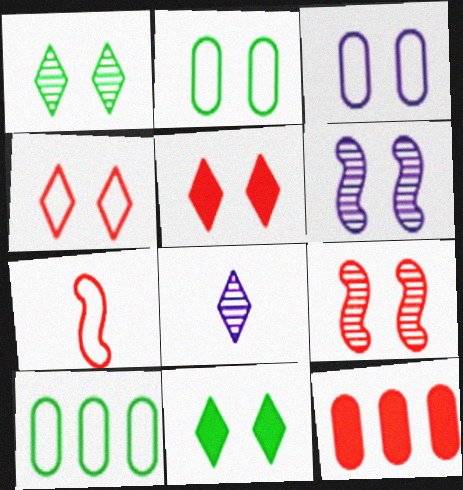[[2, 5, 6], 
[3, 9, 11]]